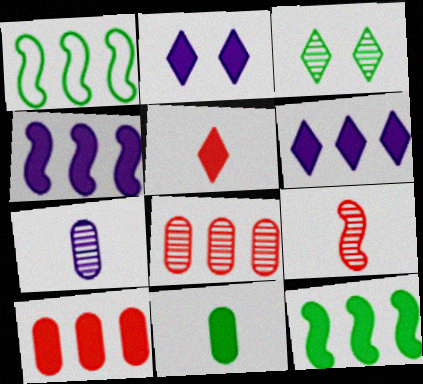[[1, 3, 11], 
[1, 6, 8], 
[6, 10, 12]]